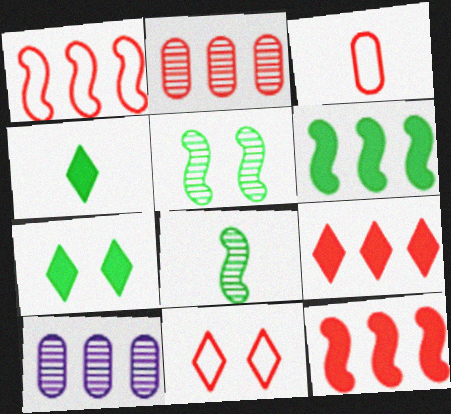[[1, 2, 9], 
[1, 3, 11]]